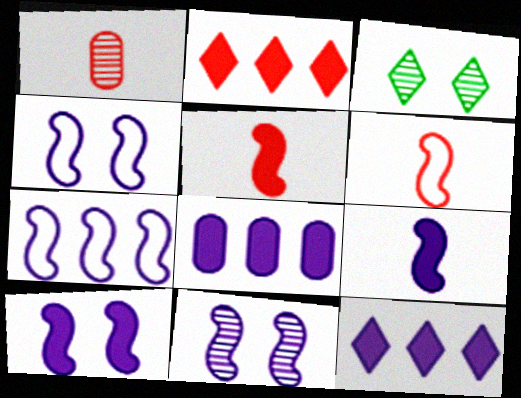[[3, 6, 8], 
[4, 10, 11], 
[7, 9, 11]]